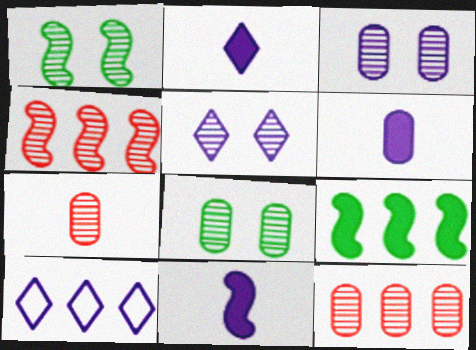[[2, 5, 10], 
[2, 6, 11], 
[3, 10, 11], 
[9, 10, 12]]